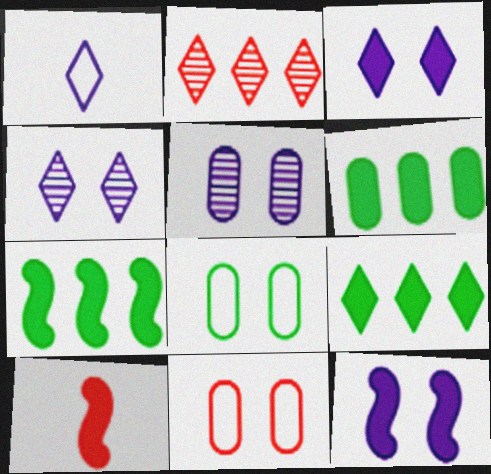[[2, 10, 11], 
[3, 6, 10], 
[6, 7, 9], 
[7, 10, 12]]